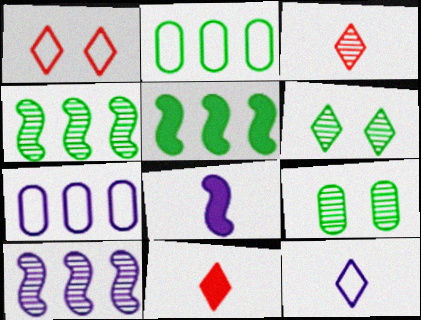[[3, 9, 10]]